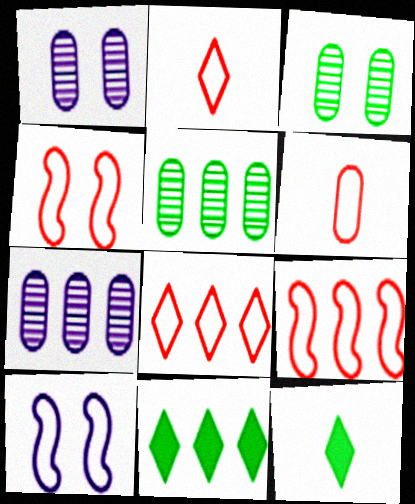[[1, 9, 12], 
[4, 6, 8], 
[4, 7, 12], 
[7, 9, 11]]